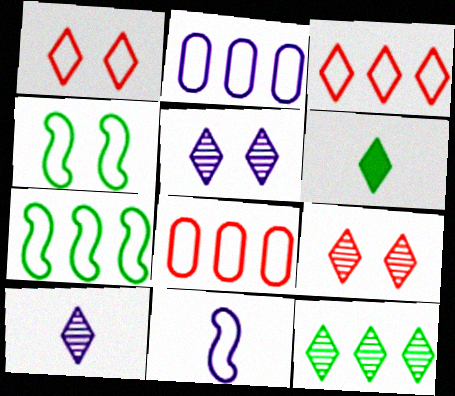[[2, 3, 7], 
[3, 5, 6], 
[9, 10, 12]]